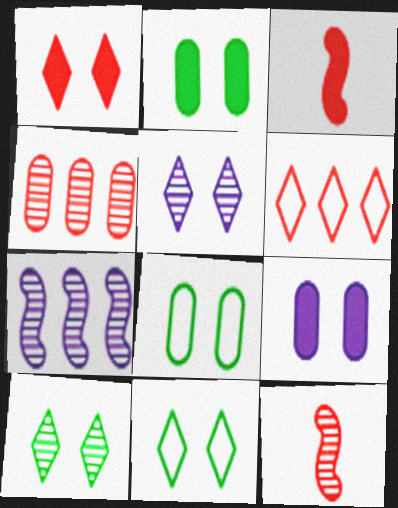[[1, 5, 11]]